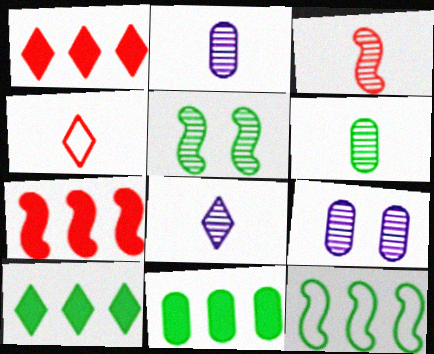[[3, 6, 8]]